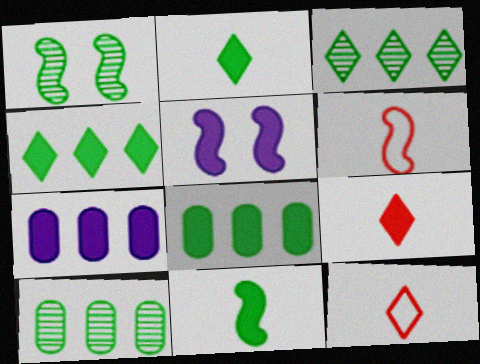[[1, 7, 12], 
[5, 8, 9], 
[5, 10, 12]]